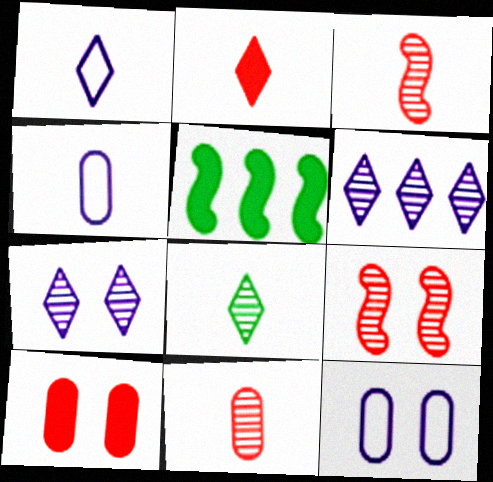[[1, 2, 8]]